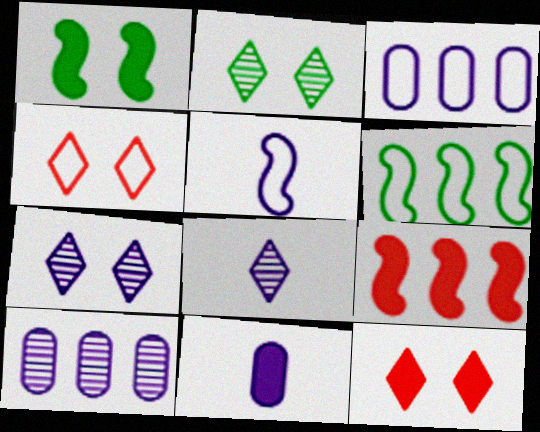[[5, 8, 11]]